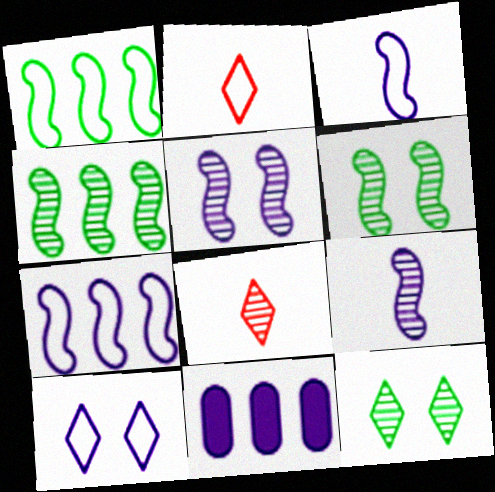[[2, 6, 11], 
[9, 10, 11]]